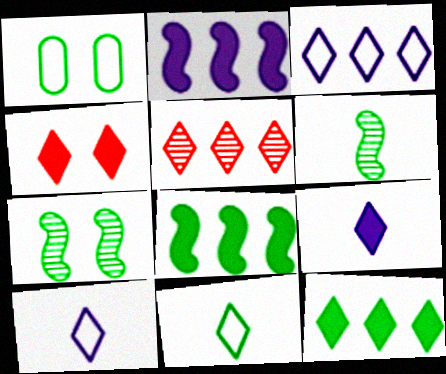[[1, 6, 12], 
[3, 5, 12], 
[4, 9, 12]]